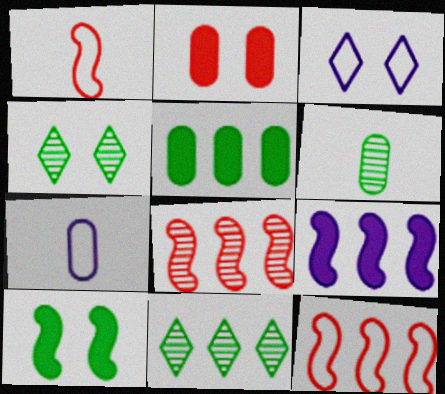[]